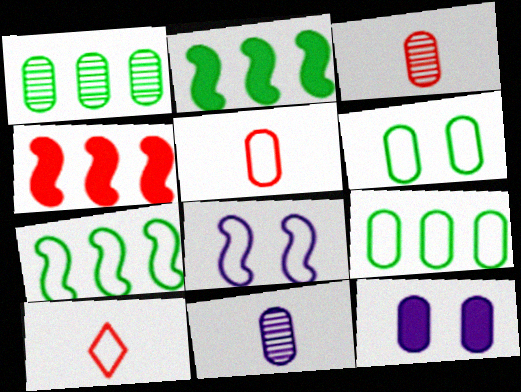[[1, 5, 12], 
[3, 9, 12], 
[8, 9, 10]]